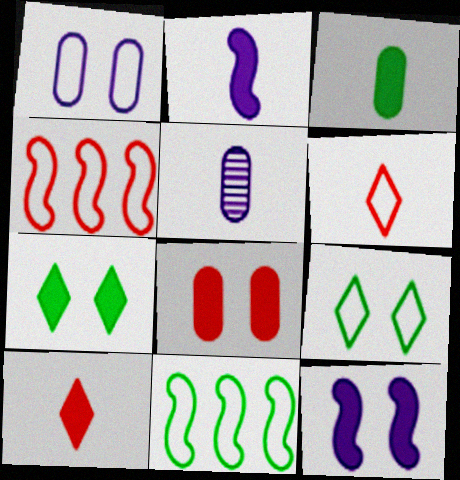[[1, 6, 11], 
[2, 3, 10], 
[4, 5, 7], 
[7, 8, 12]]